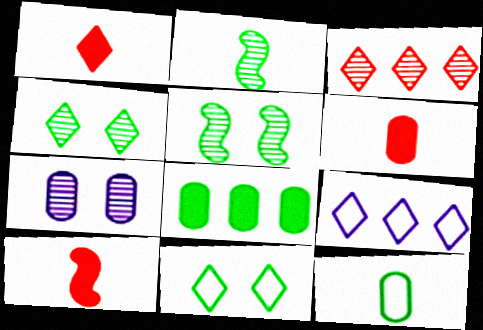[[1, 4, 9], 
[1, 6, 10], 
[2, 3, 7], 
[2, 8, 11], 
[5, 6, 9]]